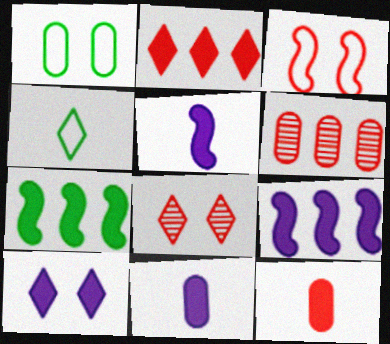[[1, 6, 11], 
[7, 10, 12], 
[9, 10, 11]]